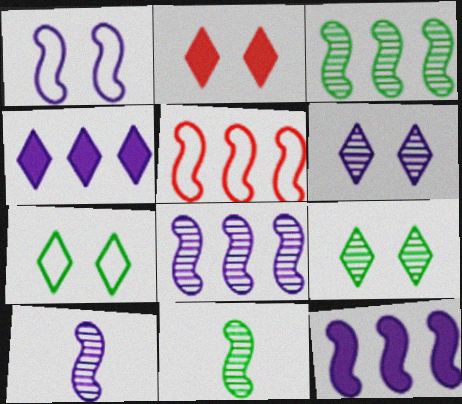[[1, 10, 12], 
[2, 6, 7], 
[3, 5, 12]]